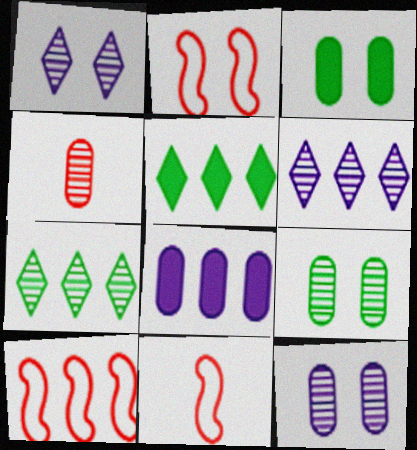[[1, 2, 3], 
[2, 10, 11], 
[3, 6, 11], 
[5, 11, 12], 
[7, 8, 10]]